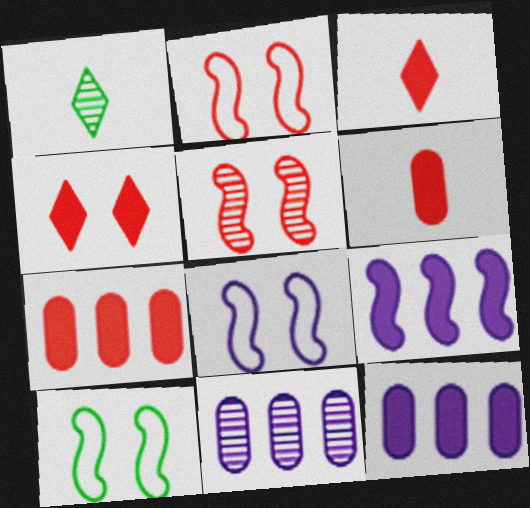[[1, 2, 12], 
[1, 5, 11], 
[1, 7, 8], 
[2, 8, 10], 
[3, 10, 11]]